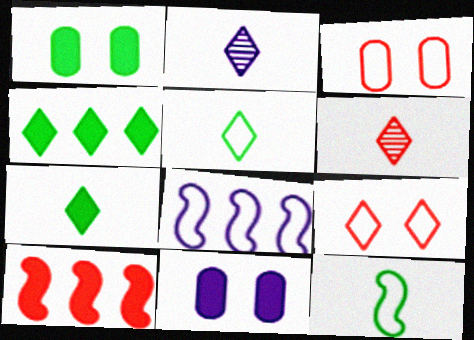[[1, 6, 8], 
[2, 4, 9], 
[2, 8, 11], 
[3, 5, 8], 
[3, 6, 10], 
[7, 10, 11]]